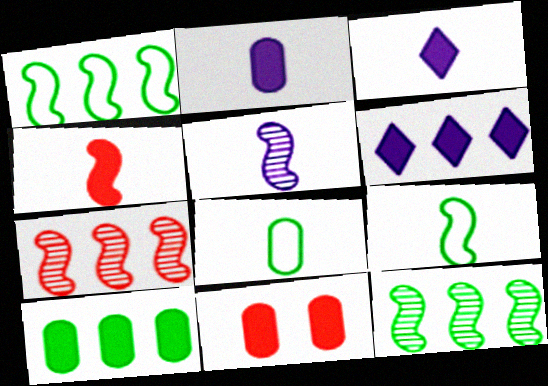[[2, 10, 11], 
[4, 5, 9]]